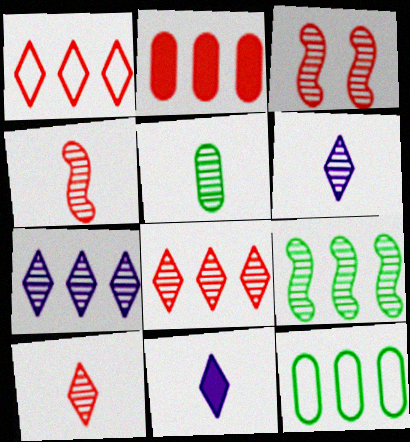[[3, 5, 7], 
[3, 11, 12], 
[4, 5, 6]]